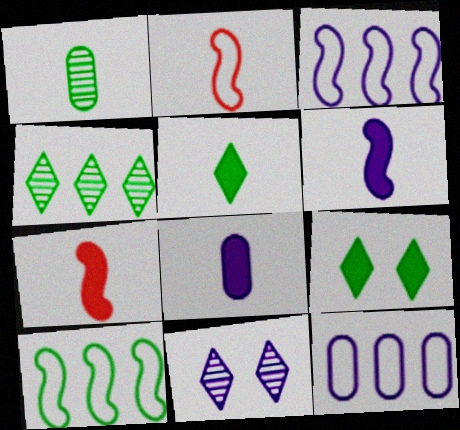[[1, 9, 10], 
[3, 8, 11], 
[5, 7, 8], 
[6, 11, 12]]